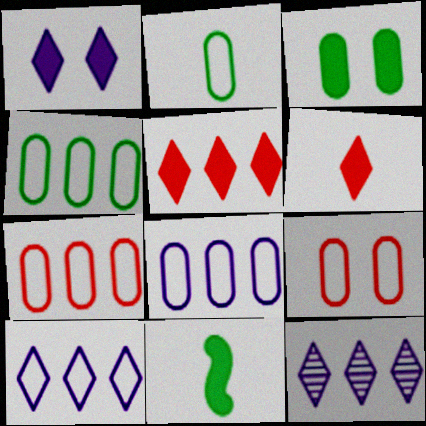[[2, 8, 9], 
[4, 7, 8], 
[9, 11, 12]]